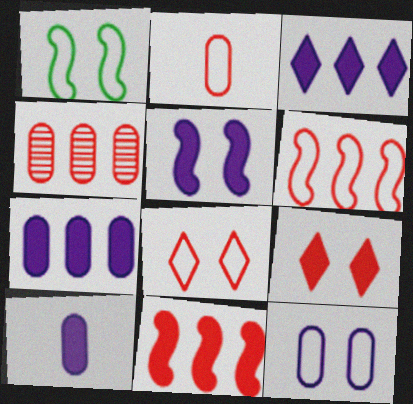[[1, 8, 12], 
[2, 6, 8], 
[3, 5, 10]]